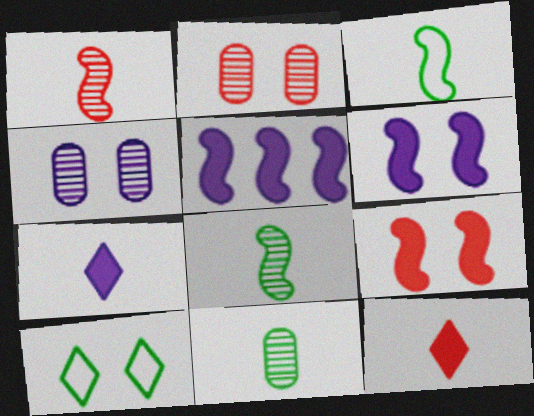[[2, 6, 10], 
[4, 9, 10]]